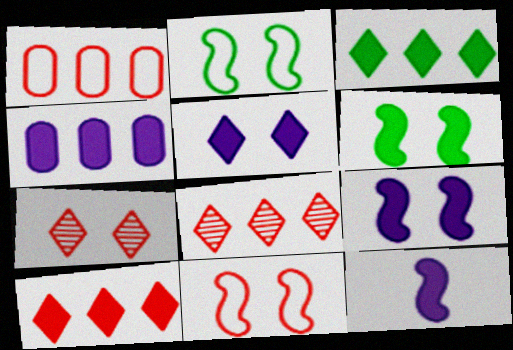[[4, 5, 12]]